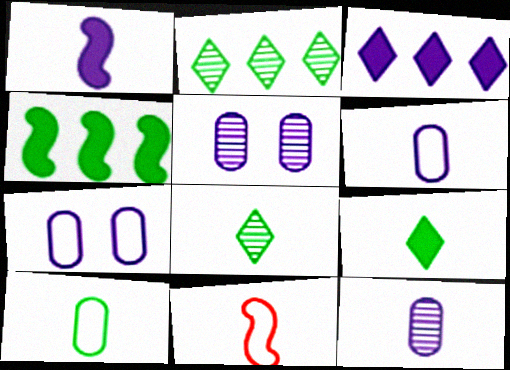[[9, 11, 12]]